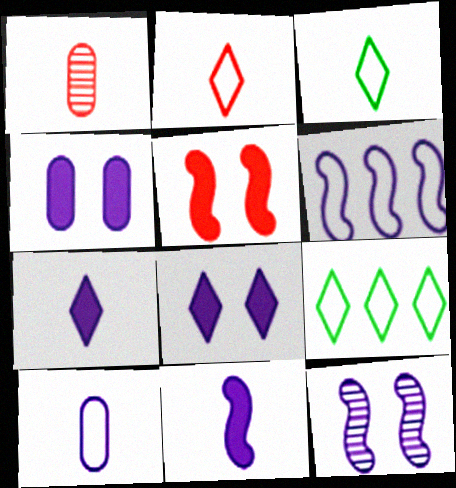[[1, 3, 11], 
[6, 11, 12]]